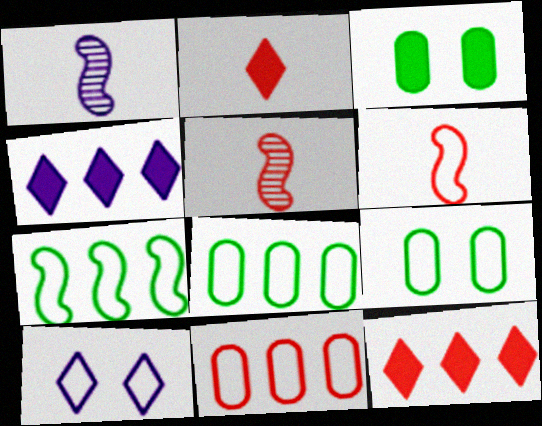[[1, 9, 12], 
[4, 5, 9], 
[6, 8, 10]]